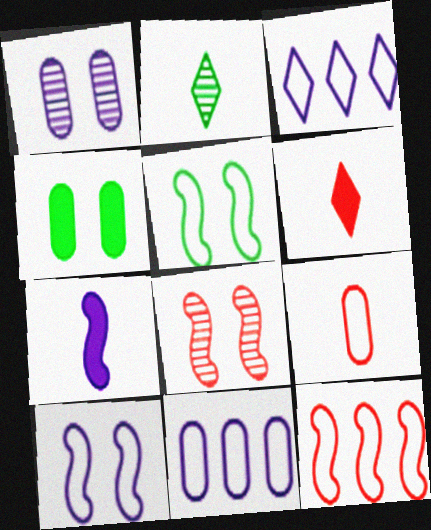[[1, 3, 7], 
[2, 7, 9], 
[3, 5, 9]]